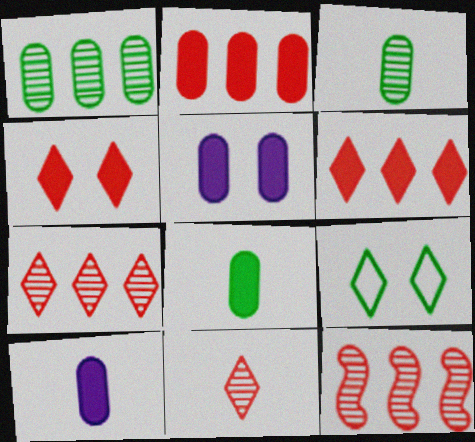[[2, 5, 8], 
[9, 10, 12]]